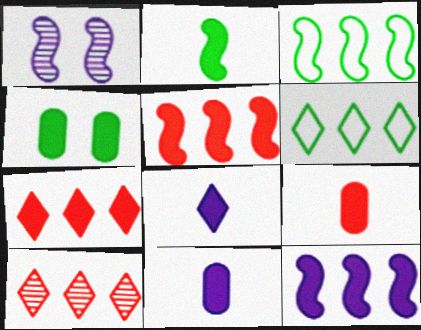[[1, 6, 9], 
[2, 8, 9], 
[4, 5, 8]]